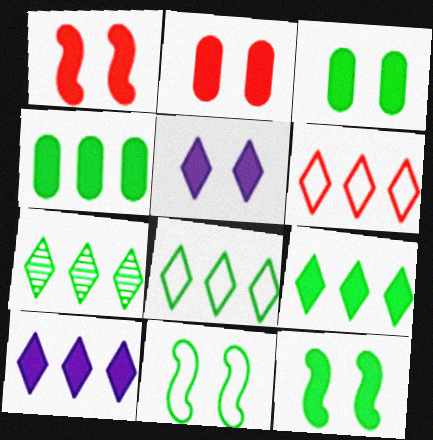[[1, 3, 5], 
[2, 5, 12], 
[6, 7, 10], 
[7, 8, 9]]